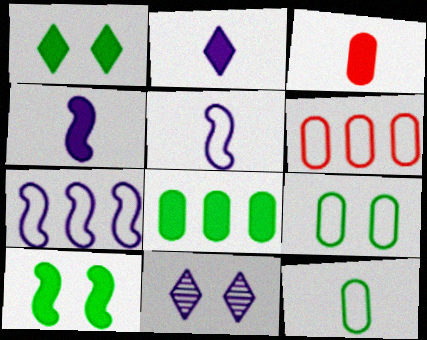[]